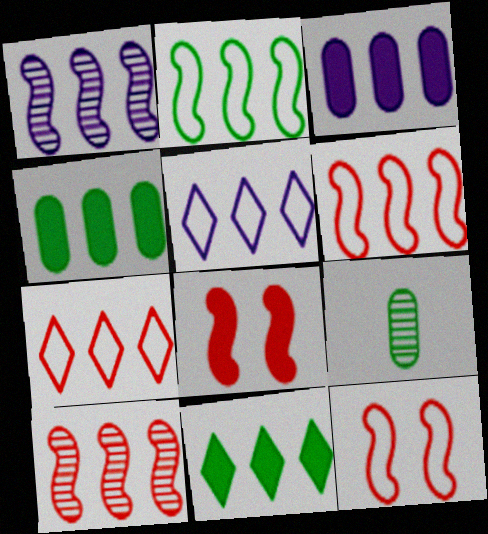[[1, 3, 5], 
[1, 4, 7], 
[4, 5, 10], 
[5, 8, 9]]